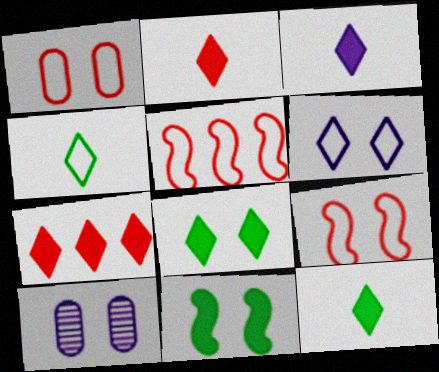[[2, 3, 12], 
[3, 7, 8], 
[5, 10, 12], 
[8, 9, 10]]